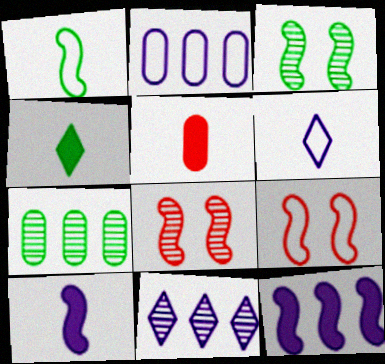[[1, 8, 12], 
[2, 4, 8], 
[2, 11, 12], 
[4, 5, 10]]